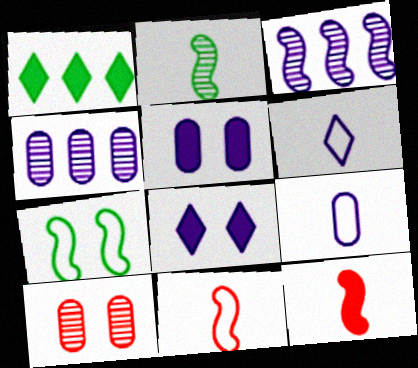[[1, 5, 12], 
[3, 5, 6], 
[3, 7, 12], 
[3, 8, 9], 
[4, 5, 9], 
[7, 8, 10]]